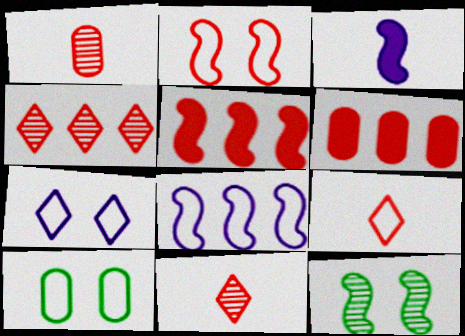[[2, 6, 11], 
[2, 7, 10], 
[3, 4, 10], 
[8, 9, 10]]